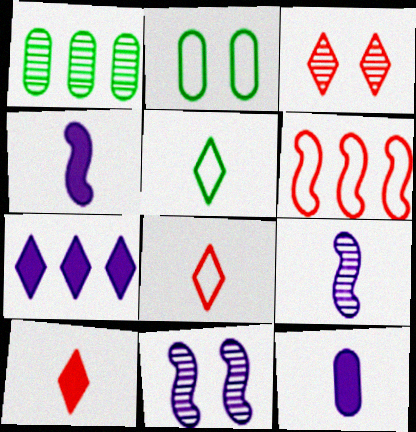[[1, 3, 9], 
[1, 6, 7], 
[3, 5, 7]]